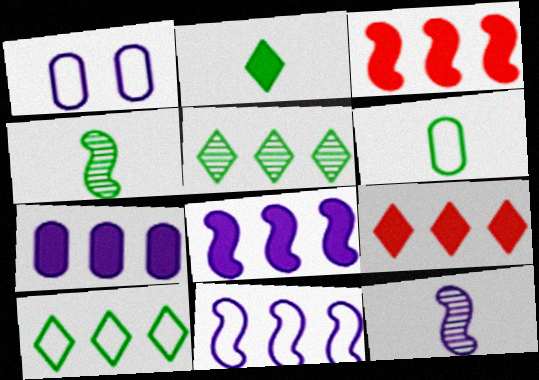[[1, 4, 9], 
[2, 4, 6]]